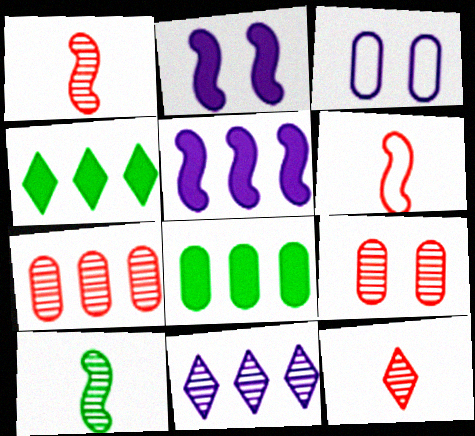[[1, 3, 4], 
[9, 10, 11]]